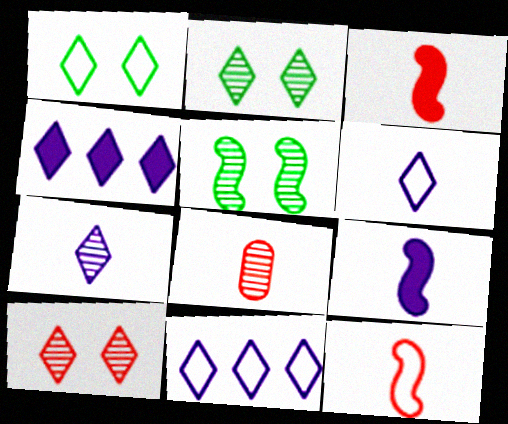[]